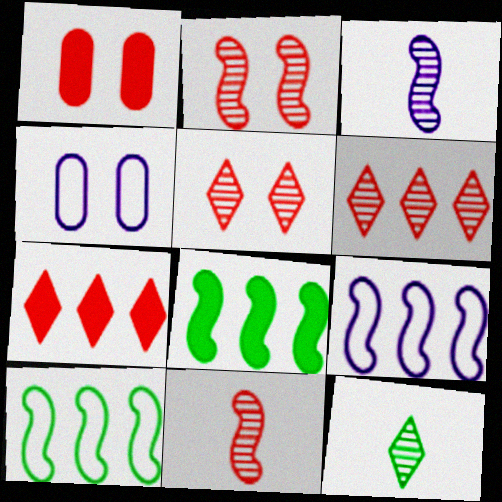[[1, 9, 12]]